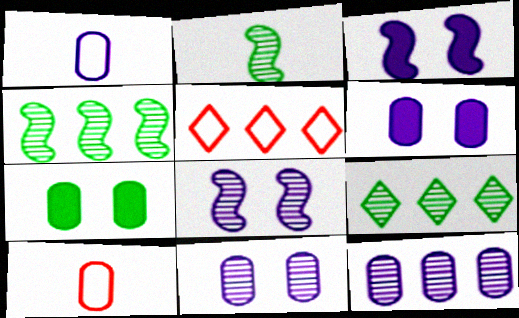[[1, 6, 12], 
[2, 5, 6], 
[3, 9, 10], 
[7, 10, 12]]